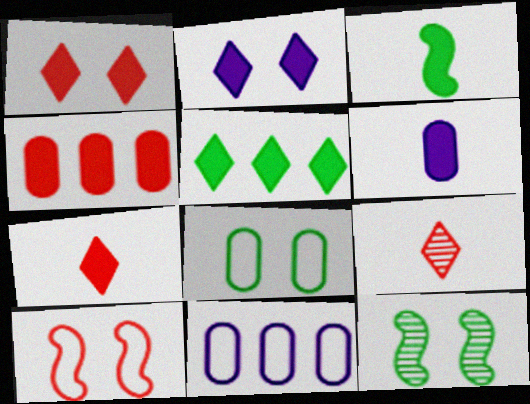[[2, 3, 4], 
[2, 5, 7], 
[3, 6, 7], 
[4, 9, 10], 
[7, 11, 12]]